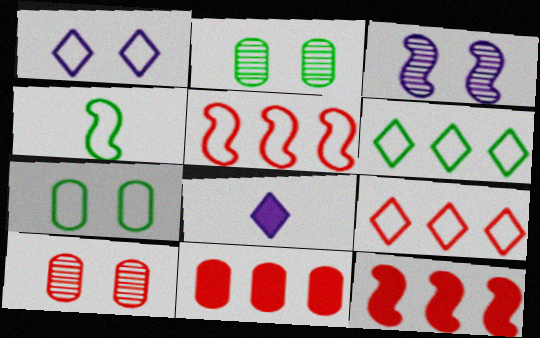[[2, 5, 8], 
[3, 4, 12], 
[4, 6, 7]]